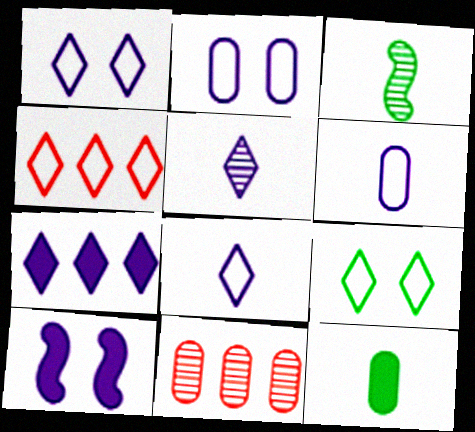[[1, 5, 7], 
[2, 11, 12], 
[4, 8, 9]]